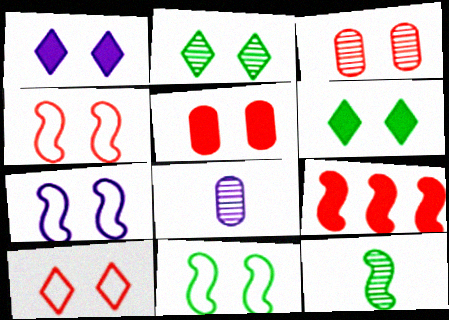[[1, 2, 10], 
[1, 3, 11], 
[2, 5, 7], 
[3, 6, 7], 
[4, 7, 11], 
[7, 9, 12]]